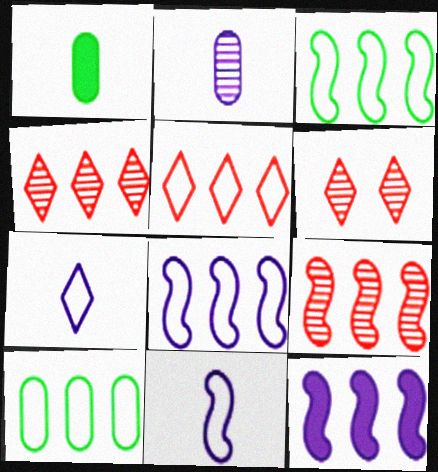[[1, 6, 8], 
[3, 9, 12], 
[4, 10, 12], 
[5, 8, 10]]